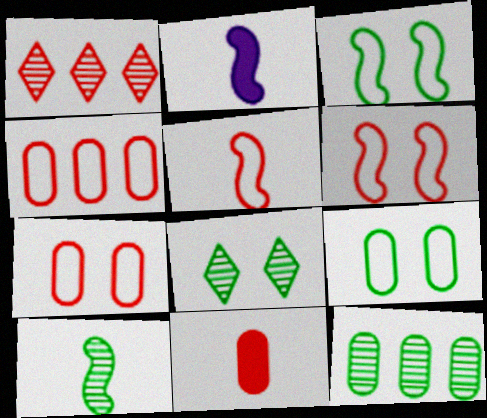[[1, 2, 9], 
[1, 6, 11], 
[2, 4, 8], 
[2, 5, 10], 
[8, 10, 12]]